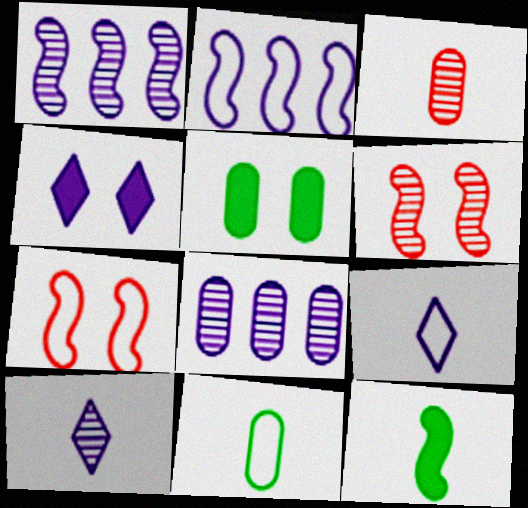[[1, 7, 12], 
[2, 6, 12], 
[3, 9, 12]]